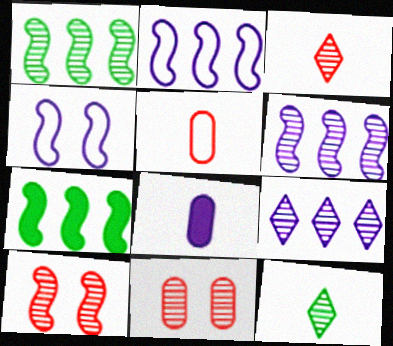[[4, 8, 9], 
[6, 11, 12]]